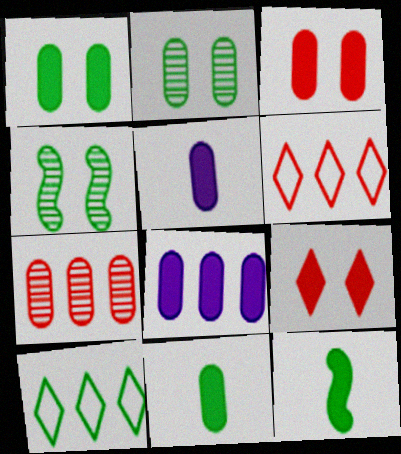[[2, 10, 12], 
[3, 8, 11], 
[4, 5, 6], 
[4, 10, 11], 
[8, 9, 12]]